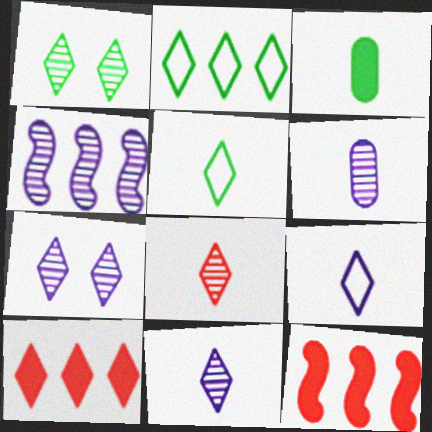[[1, 9, 10], 
[4, 6, 7], 
[5, 7, 10]]